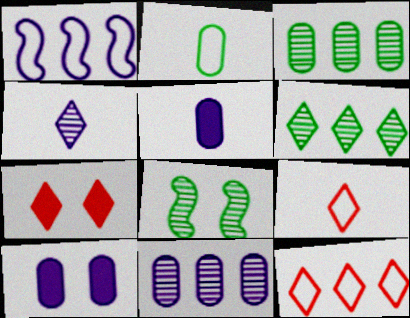[[1, 4, 10], 
[5, 8, 12]]